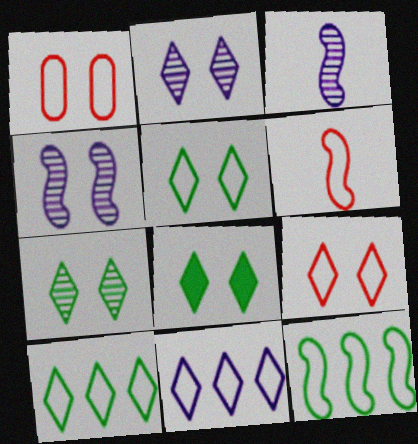[[1, 4, 8], 
[2, 8, 9], 
[5, 7, 8]]